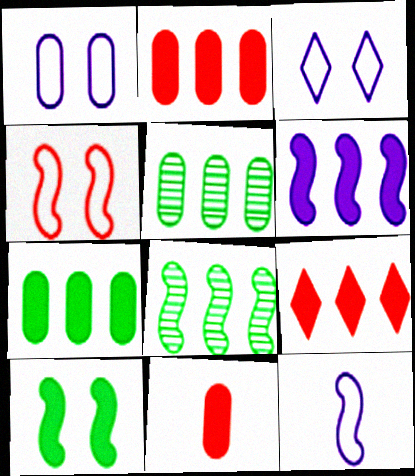[[1, 5, 11], 
[3, 8, 11], 
[6, 7, 9]]